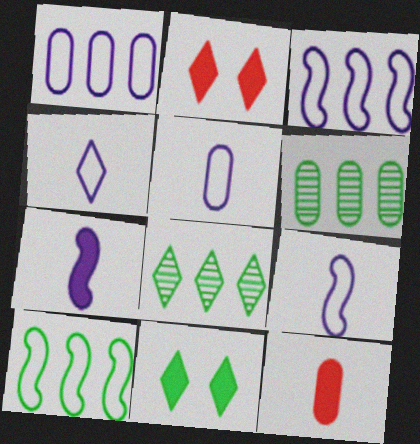[[2, 4, 8], 
[2, 6, 9], 
[4, 5, 9]]